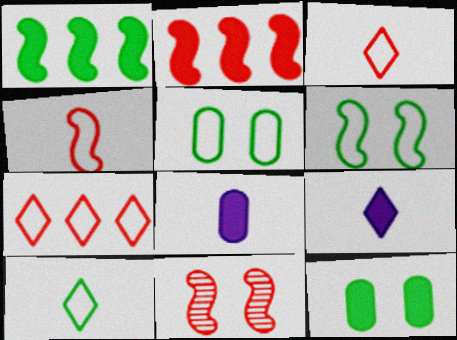[[2, 4, 11], 
[2, 9, 12]]